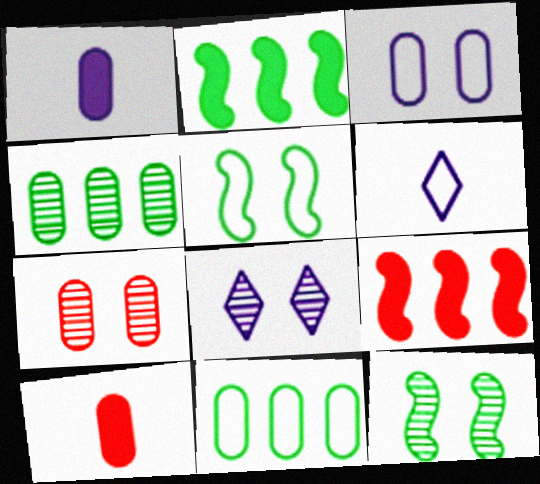[[1, 7, 11], 
[2, 6, 7], 
[3, 4, 10], 
[7, 8, 12]]